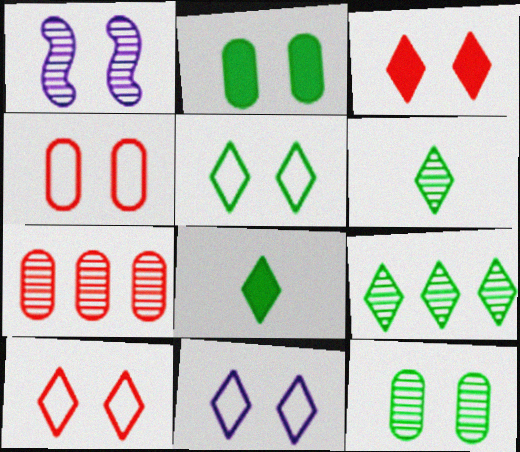[[1, 2, 10], 
[1, 6, 7], 
[5, 8, 9], 
[5, 10, 11]]